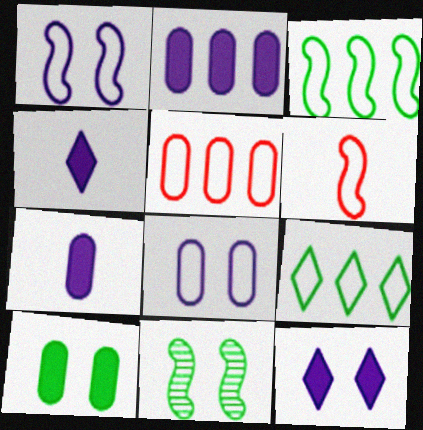[[1, 3, 6], 
[4, 5, 11], 
[6, 8, 9]]